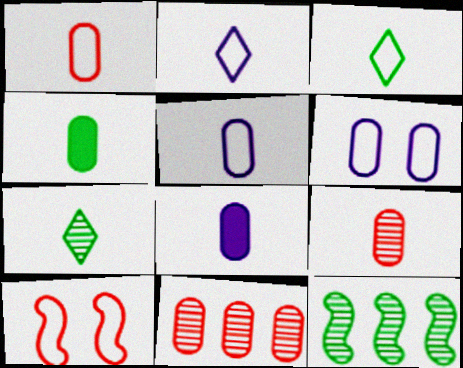[[4, 5, 9], 
[4, 6, 11]]